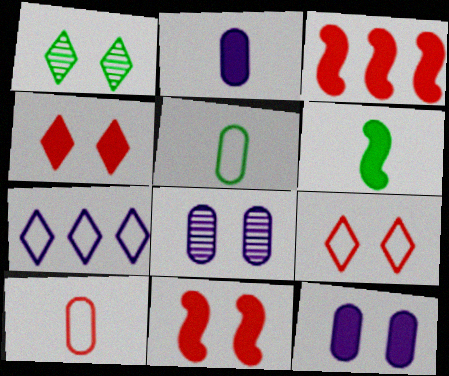[]